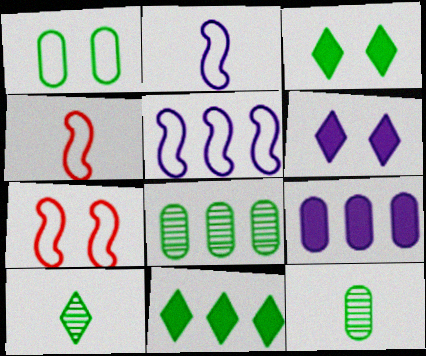[[4, 6, 8], 
[7, 9, 10]]